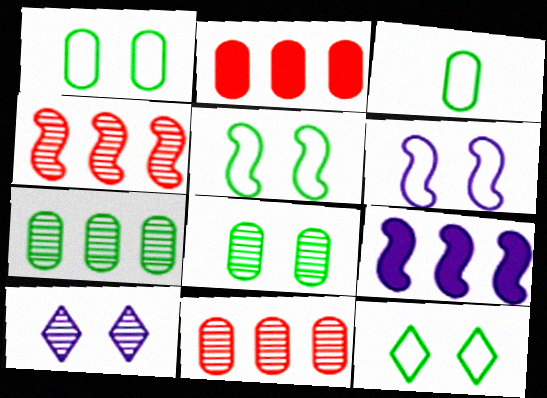[[1, 5, 12]]